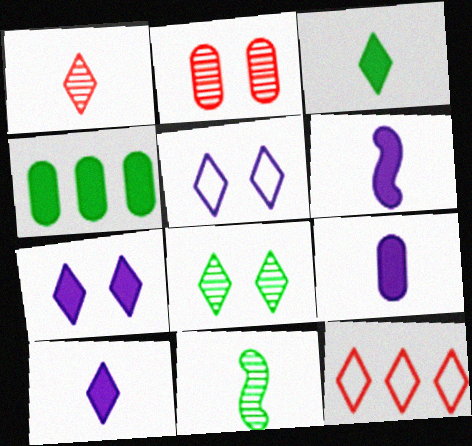[[6, 9, 10], 
[8, 10, 12]]